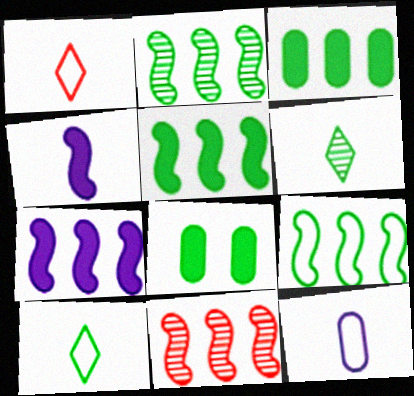[[2, 5, 9], 
[2, 8, 10], 
[6, 8, 9], 
[7, 9, 11]]